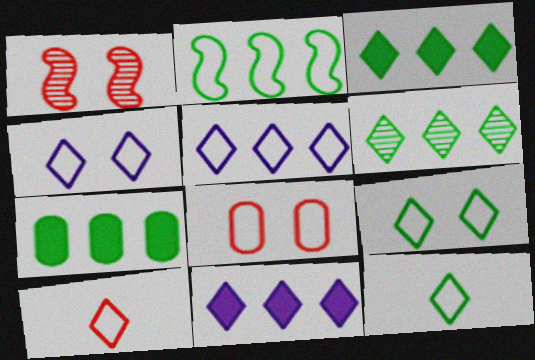[[2, 6, 7], 
[5, 9, 10]]